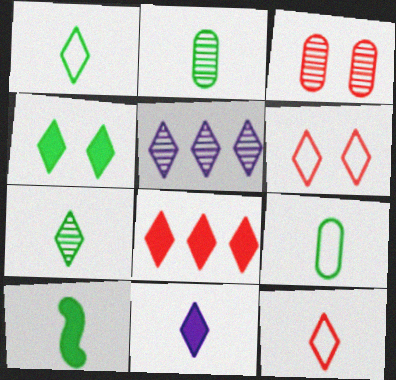[[1, 2, 10], 
[4, 5, 12], 
[4, 8, 11], 
[7, 9, 10], 
[7, 11, 12]]